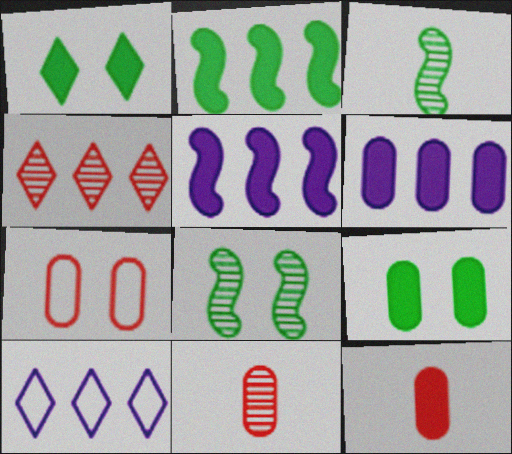[[1, 5, 12], 
[6, 9, 12], 
[8, 10, 12]]